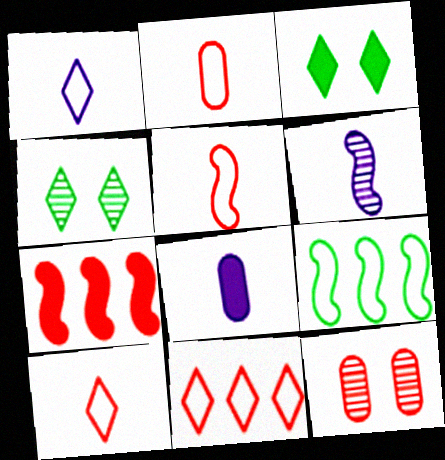[[1, 6, 8], 
[2, 5, 10], 
[3, 7, 8], 
[7, 10, 12]]